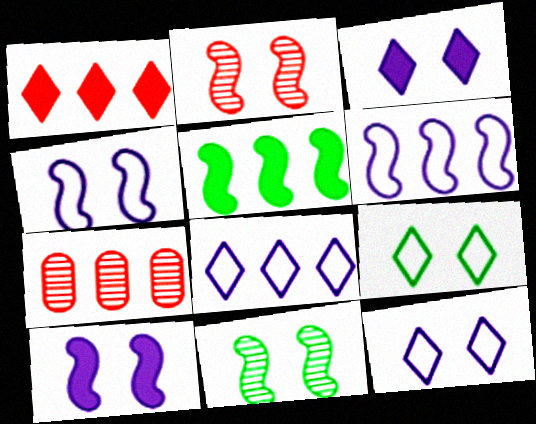[[5, 7, 8]]